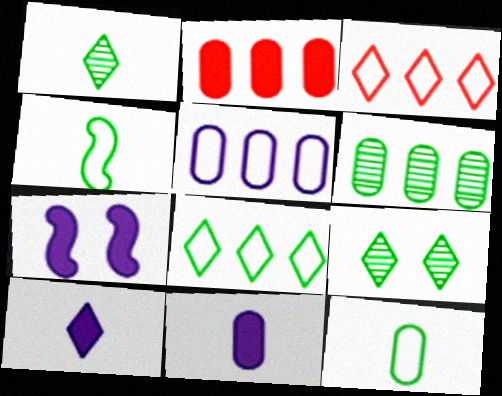[[2, 5, 6], 
[3, 9, 10]]